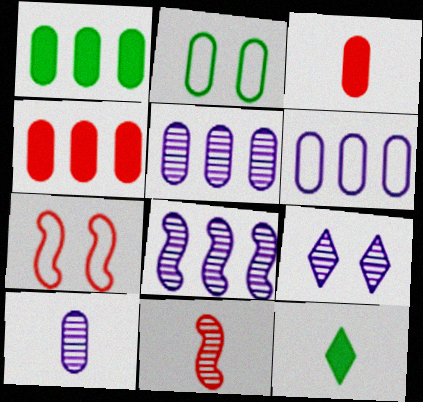[[2, 3, 5], 
[2, 4, 10], 
[5, 7, 12], 
[8, 9, 10]]